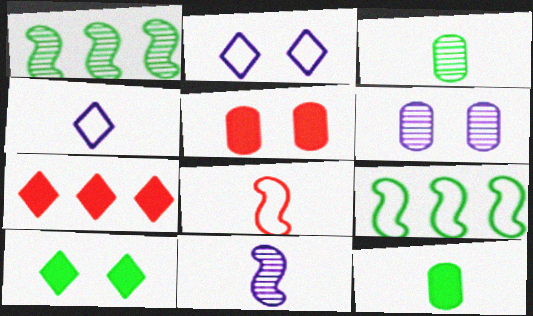[[1, 4, 5], 
[3, 9, 10]]